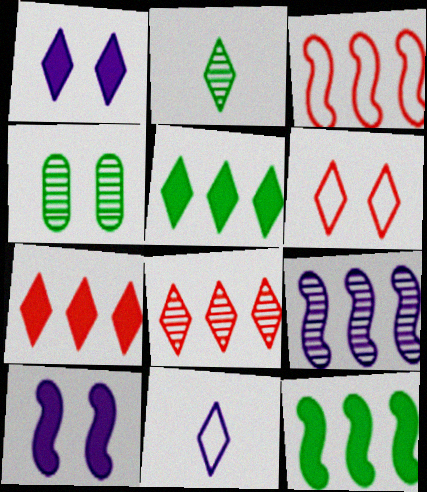[[3, 9, 12], 
[4, 6, 10]]